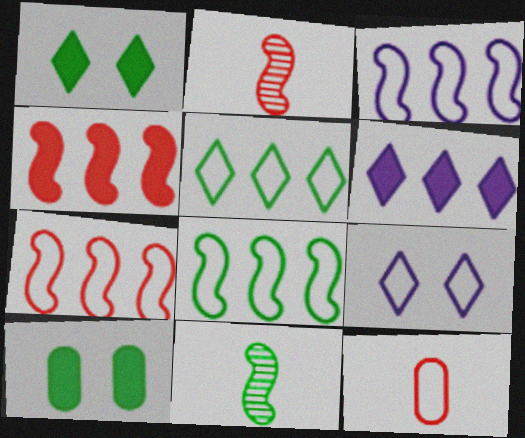[[3, 7, 8], 
[5, 10, 11], 
[8, 9, 12]]